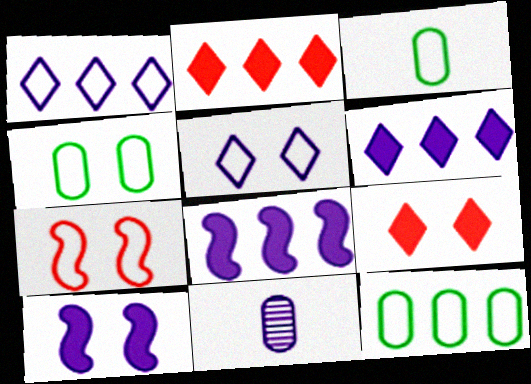[[1, 3, 7], 
[1, 10, 11], 
[3, 4, 12], 
[4, 5, 7], 
[5, 8, 11]]